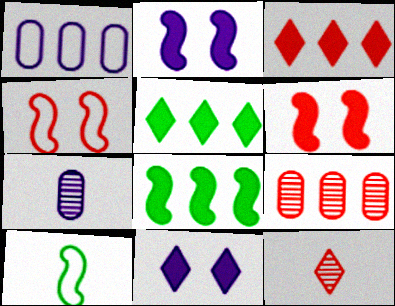[[4, 5, 7], 
[9, 10, 11]]